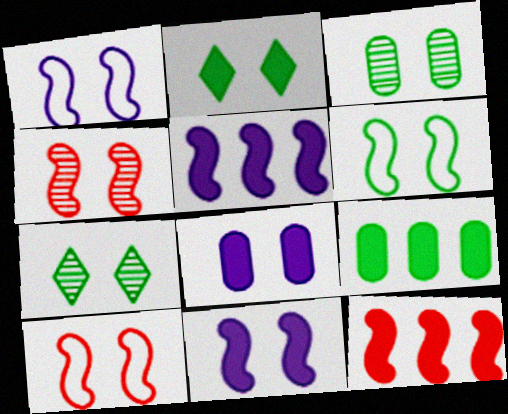[[1, 6, 10], 
[2, 3, 6], 
[4, 6, 11], 
[7, 8, 10]]